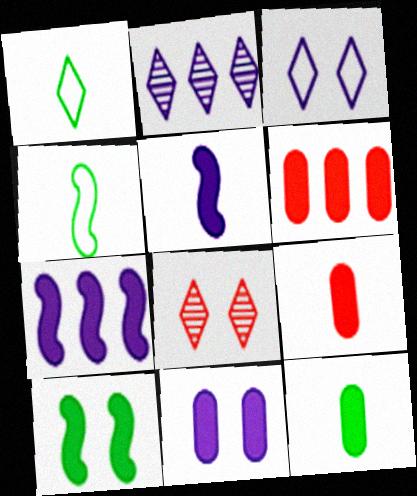[[6, 11, 12]]